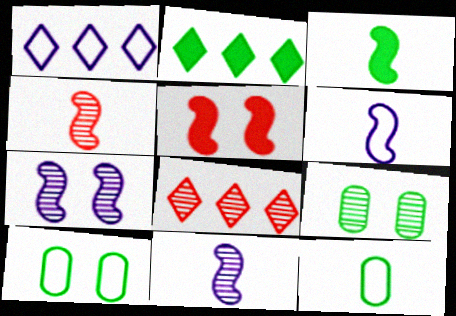[[1, 2, 8], 
[3, 4, 6], 
[8, 9, 11]]